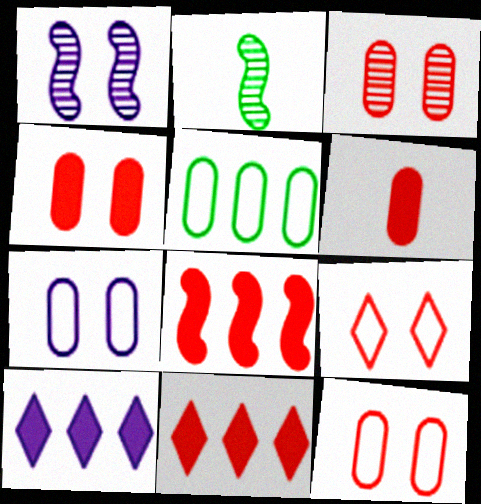[[2, 7, 11], 
[2, 10, 12], 
[3, 4, 12]]